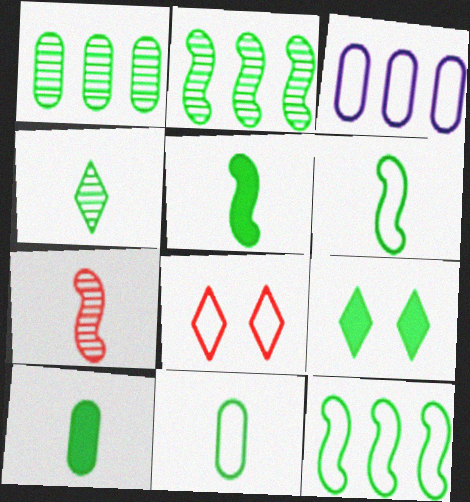[[1, 6, 9], 
[2, 9, 11], 
[3, 6, 8], 
[3, 7, 9], 
[4, 5, 11], 
[4, 6, 10]]